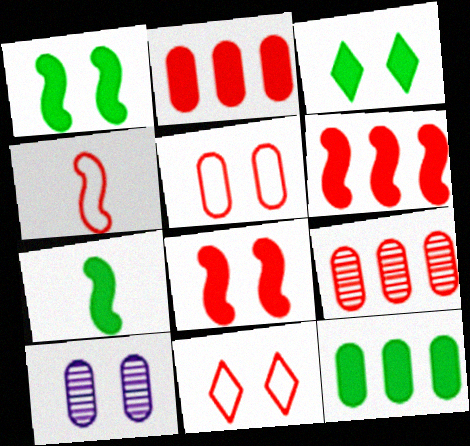[[1, 10, 11], 
[3, 7, 12]]